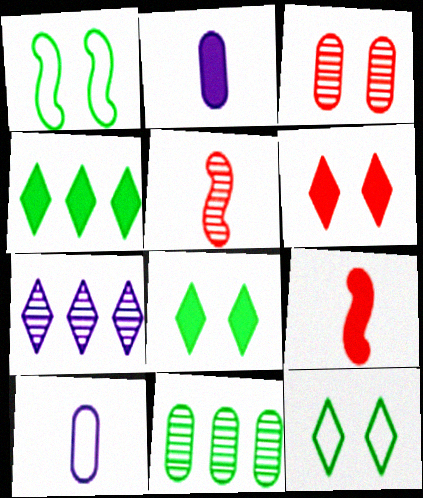[]